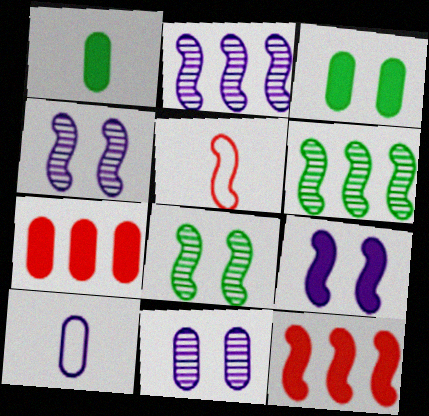[[5, 6, 9]]